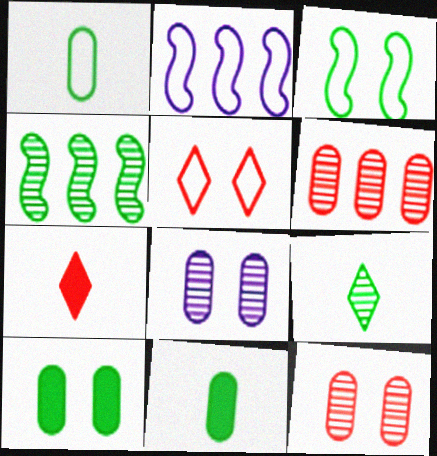[[1, 2, 5]]